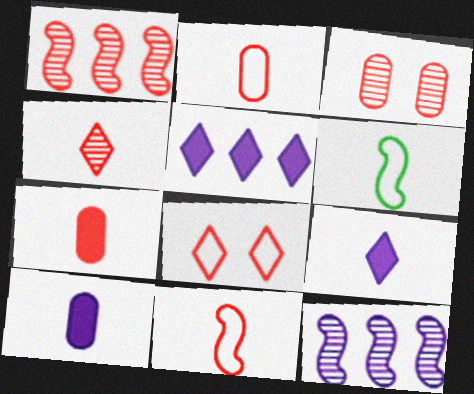[[1, 3, 4], 
[1, 7, 8], 
[3, 5, 6], 
[4, 6, 10], 
[4, 7, 11]]